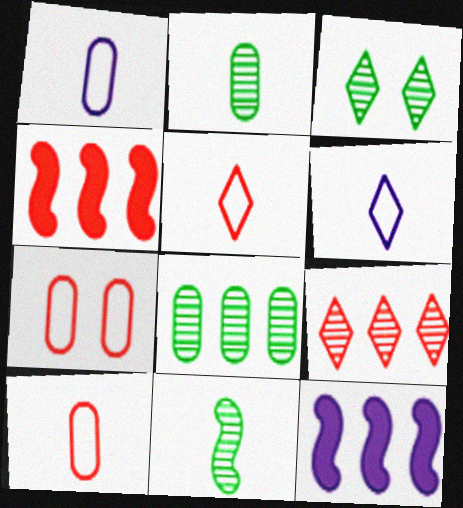[[1, 3, 4], 
[3, 8, 11], 
[3, 10, 12]]